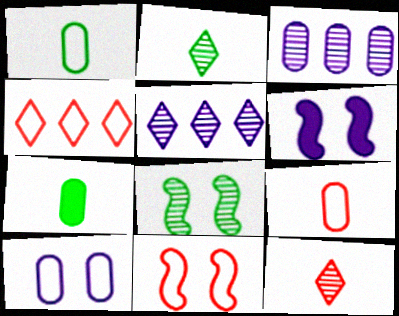[[3, 8, 12], 
[4, 9, 11], 
[5, 7, 11], 
[6, 8, 11]]